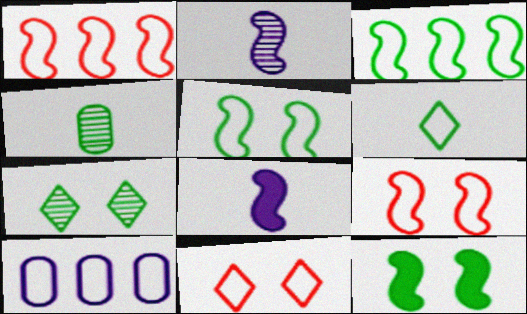[[1, 2, 12], 
[6, 9, 10]]